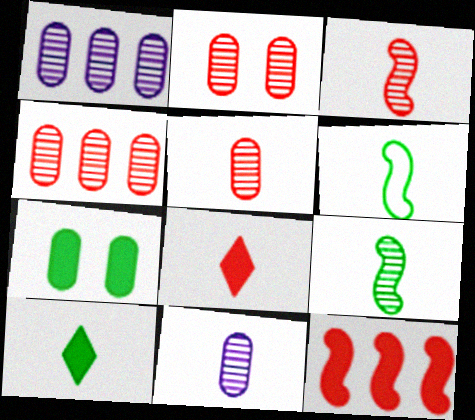[[2, 4, 5], 
[6, 8, 11]]